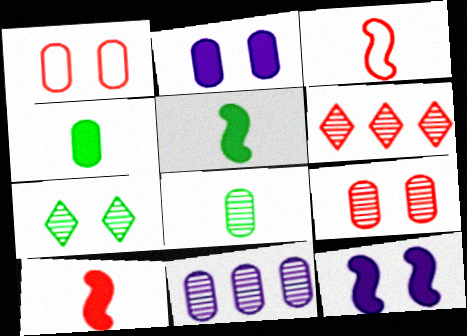[[1, 4, 11], 
[1, 6, 10], 
[1, 7, 12], 
[8, 9, 11]]